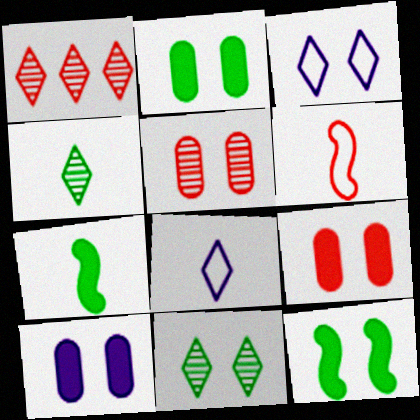[[1, 6, 9], 
[2, 9, 10], 
[3, 5, 12]]